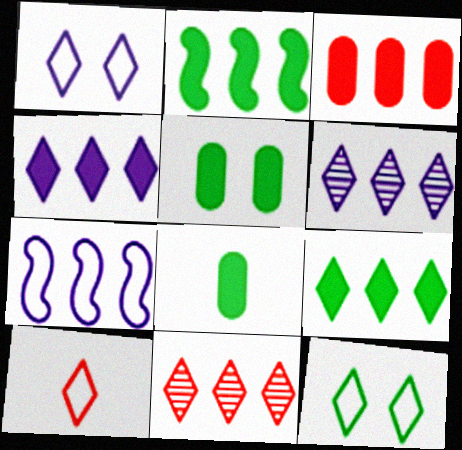[[2, 3, 4]]